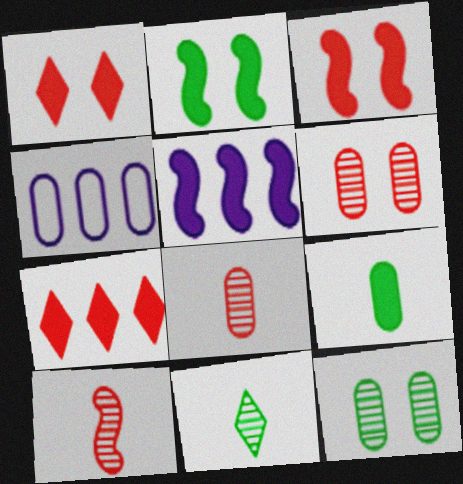[[1, 5, 9], 
[3, 4, 11], 
[4, 6, 9]]